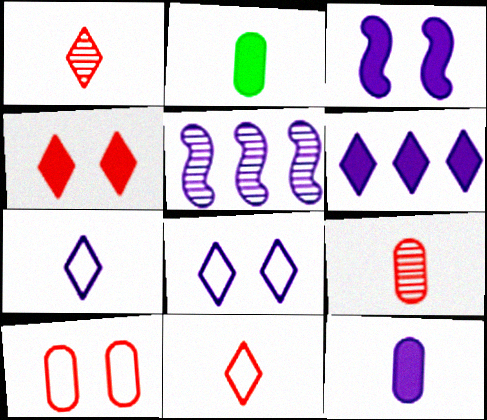[[3, 6, 12], 
[5, 8, 12]]